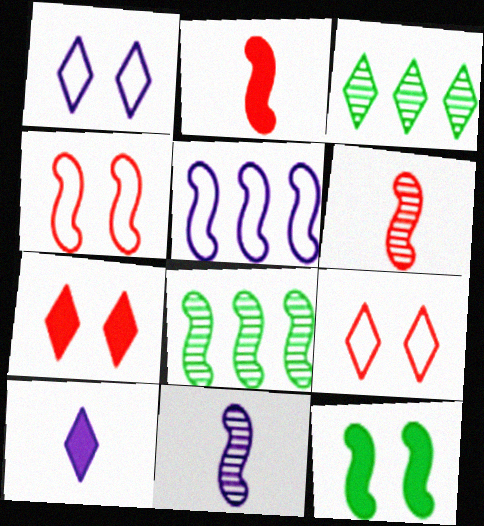[[3, 9, 10], 
[5, 6, 12]]